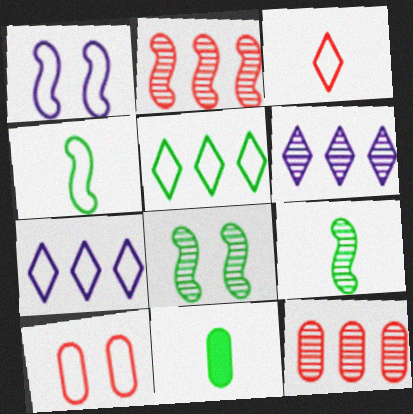[[4, 7, 10], 
[5, 8, 11]]